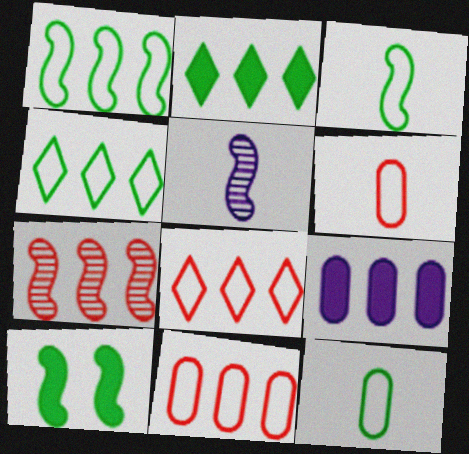[[4, 7, 9]]